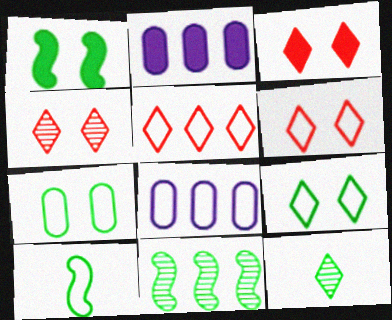[[1, 10, 11], 
[2, 4, 10], 
[2, 5, 11], 
[3, 4, 6], 
[6, 8, 10]]